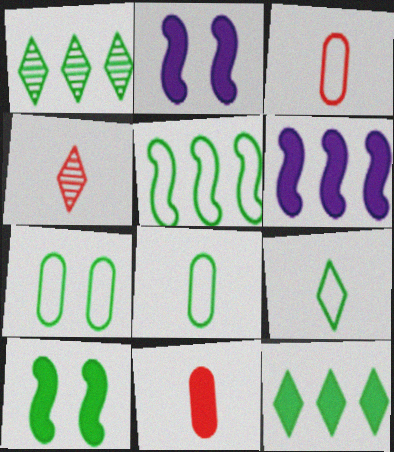[[1, 2, 3], 
[1, 8, 10], 
[2, 11, 12], 
[4, 6, 7], 
[5, 7, 9]]